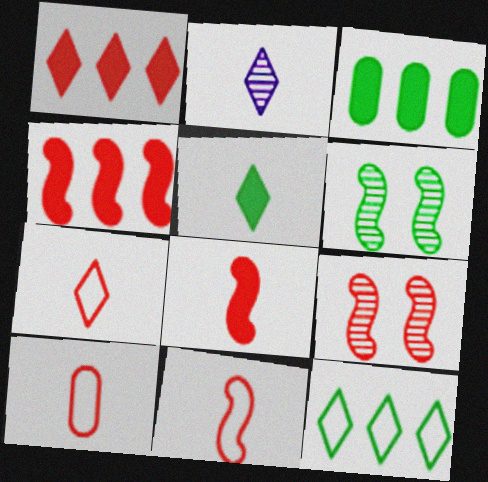[[1, 9, 10], 
[2, 5, 7], 
[4, 9, 11], 
[7, 10, 11]]